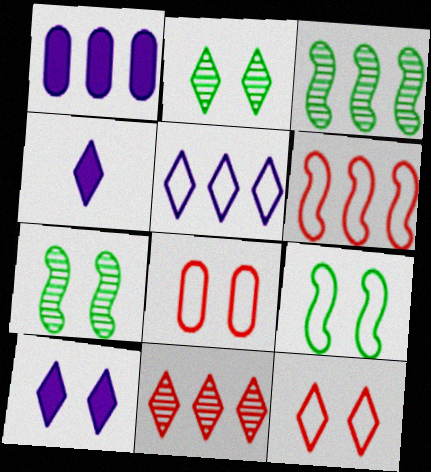[[2, 10, 12], 
[3, 4, 8], 
[7, 8, 10]]